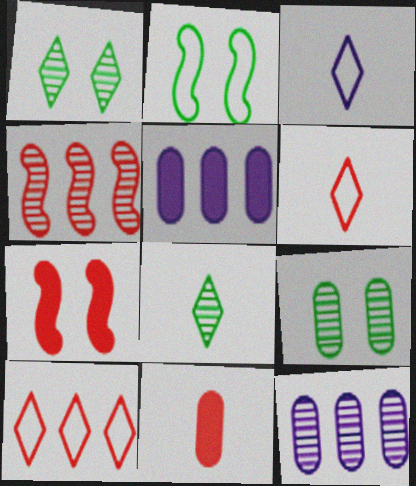[]